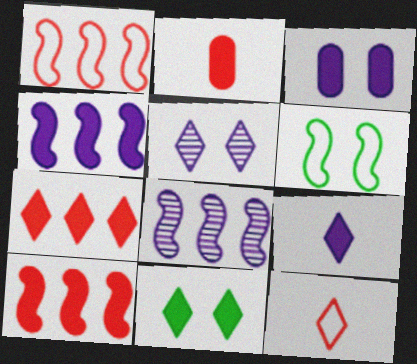[[2, 4, 11], 
[3, 4, 9], 
[7, 9, 11]]